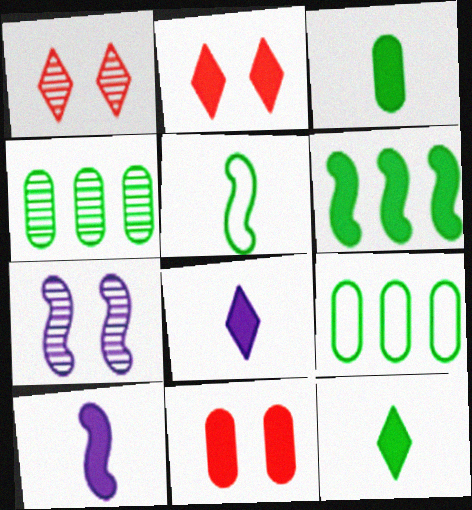[[1, 9, 10], 
[6, 8, 11]]